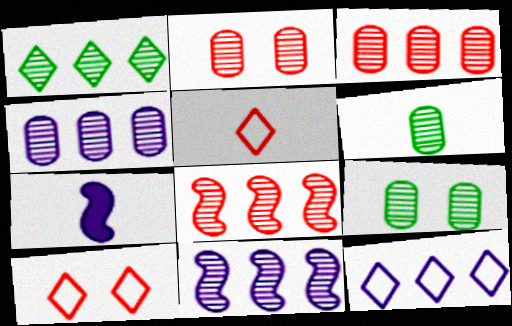[[1, 3, 11], 
[1, 4, 8], 
[2, 4, 6], 
[5, 6, 7]]